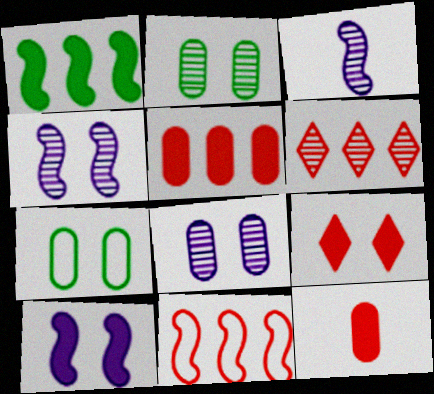[[2, 3, 6], 
[4, 7, 9], 
[5, 6, 11]]